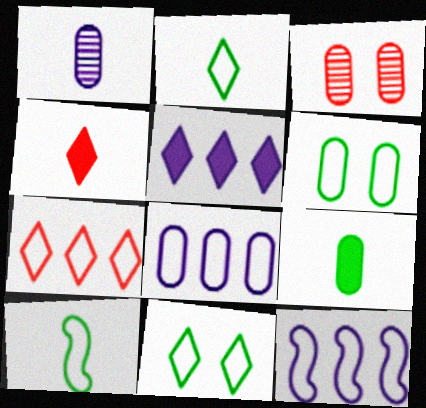[[1, 4, 10], 
[3, 5, 10], 
[3, 8, 9]]